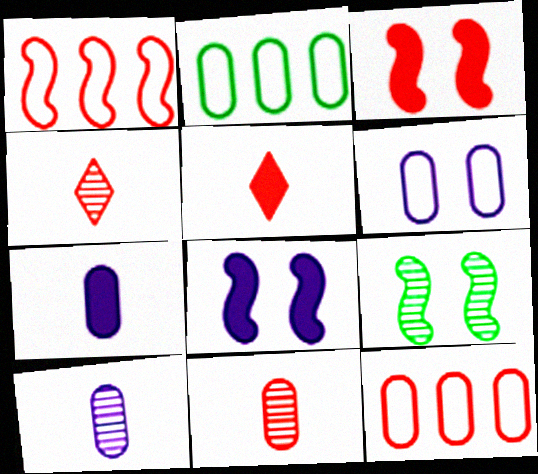[[2, 4, 8], 
[3, 4, 12]]